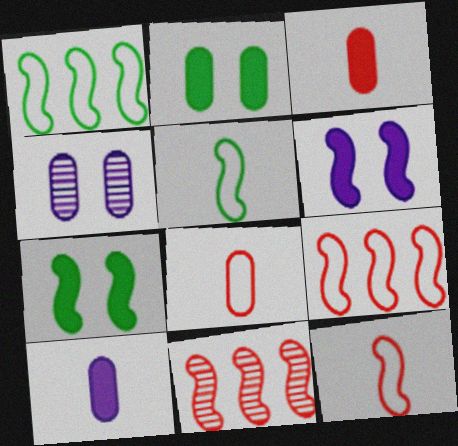[[5, 6, 11]]